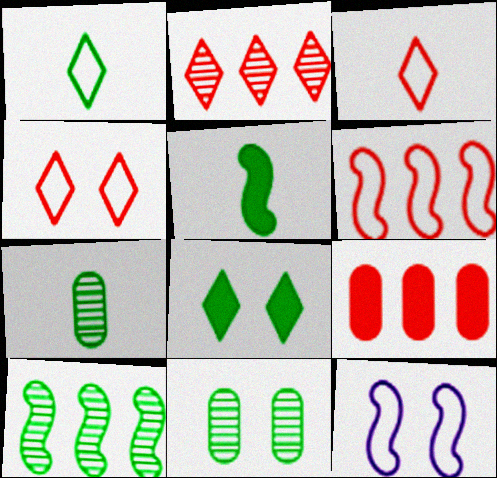[[1, 5, 7], 
[2, 6, 9]]